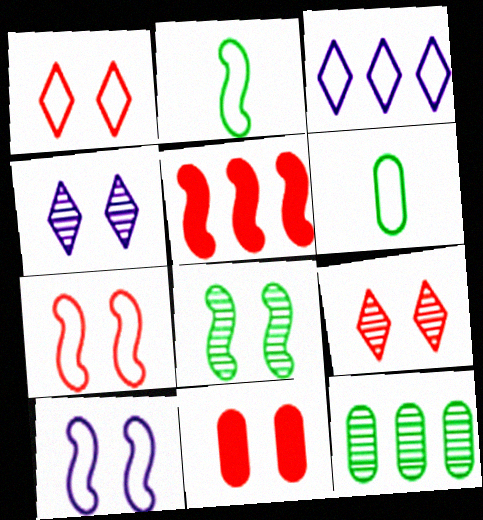[[3, 5, 12], 
[3, 6, 7], 
[4, 5, 6], 
[7, 9, 11]]